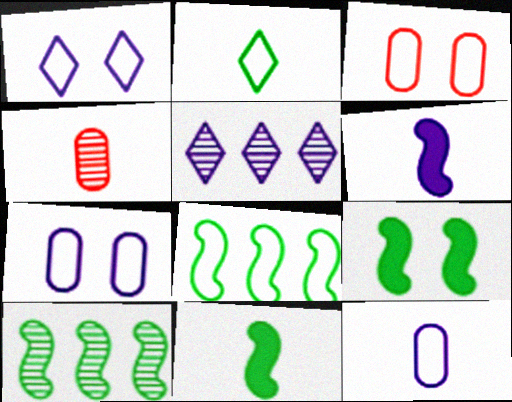[[2, 4, 6], 
[3, 5, 11], 
[5, 6, 7]]